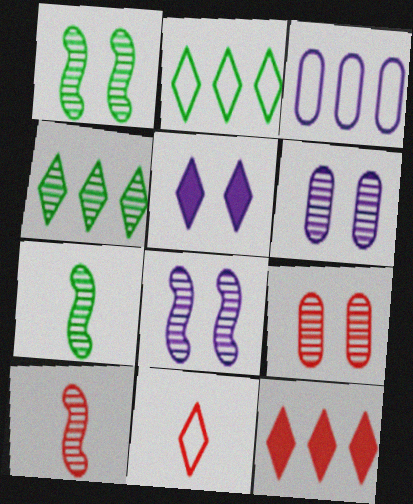[[4, 5, 11], 
[4, 6, 10]]